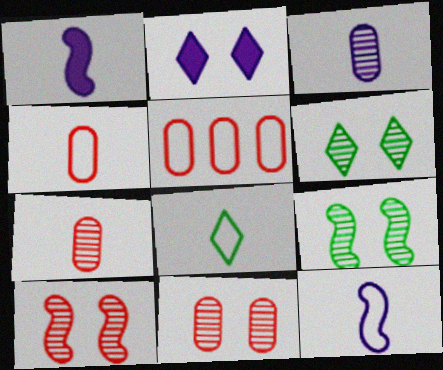[[1, 5, 6], 
[1, 7, 8], 
[4, 8, 12]]